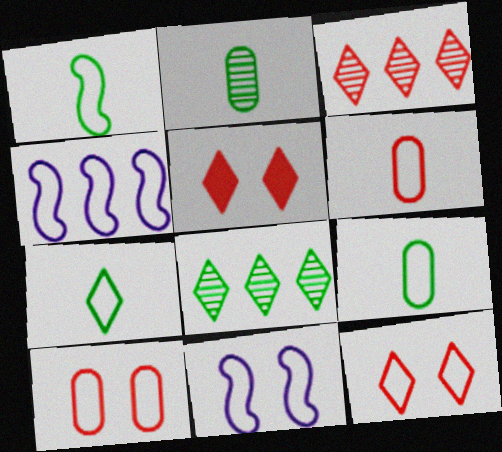[[1, 7, 9], 
[2, 4, 5], 
[4, 7, 10], 
[4, 9, 12]]